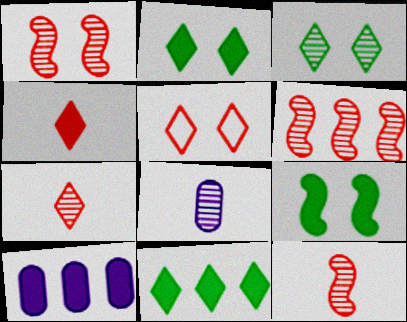[[1, 6, 12], 
[3, 6, 8], 
[4, 9, 10]]